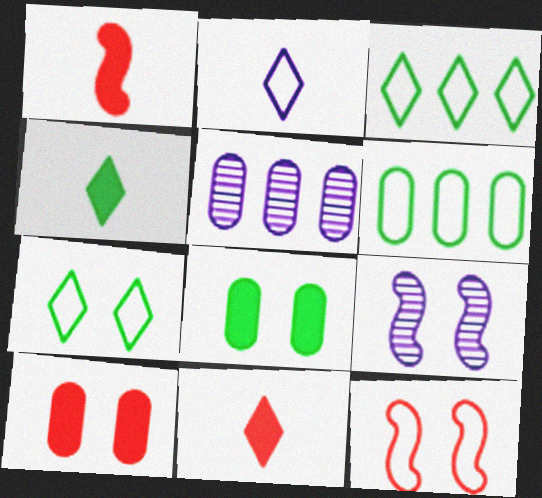[[1, 5, 7], 
[2, 6, 12], 
[4, 5, 12], 
[6, 9, 11], 
[7, 9, 10]]